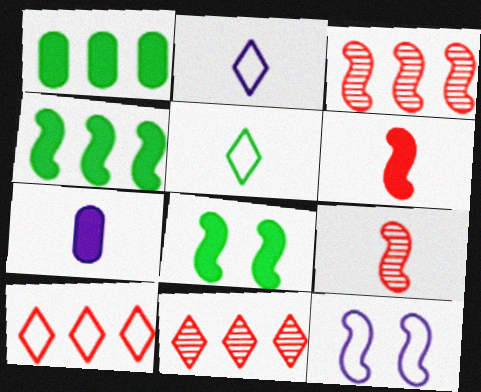[[4, 9, 12], 
[5, 7, 9]]